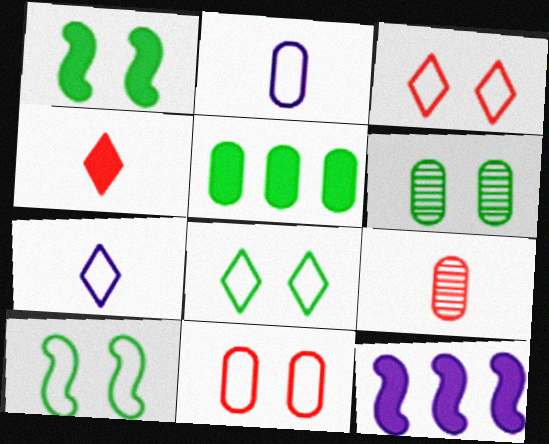[[1, 6, 8], 
[8, 9, 12]]